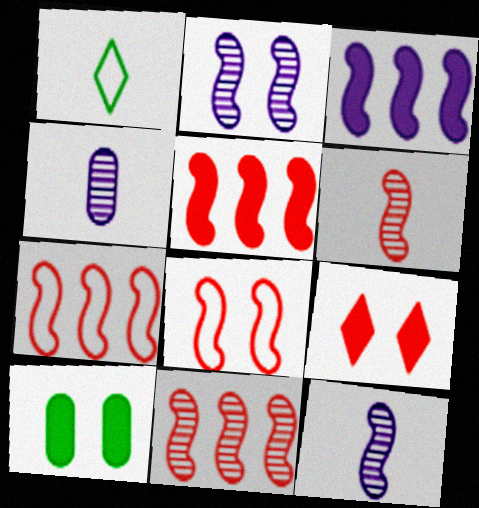[[5, 6, 8], 
[5, 7, 11]]